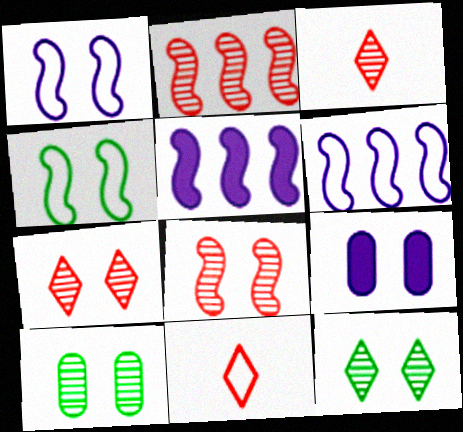[[4, 7, 9], 
[5, 10, 11]]